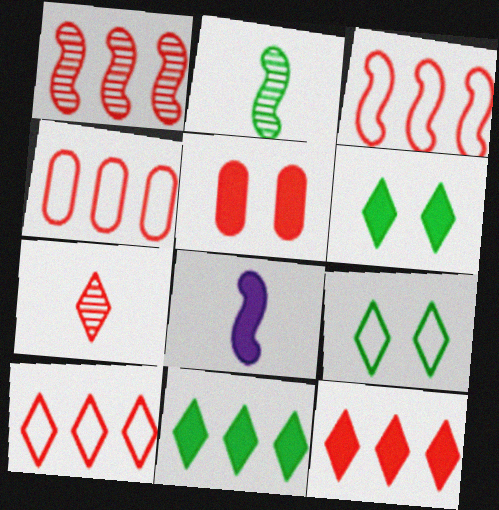[[1, 4, 12], 
[3, 4, 10], 
[3, 5, 7], 
[5, 8, 11]]